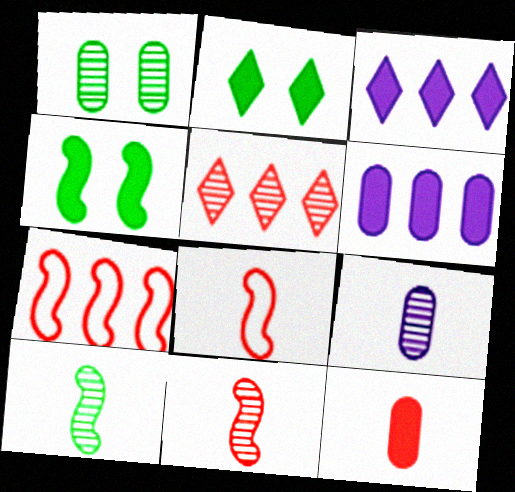[[1, 3, 8], 
[2, 7, 9], 
[3, 4, 12]]